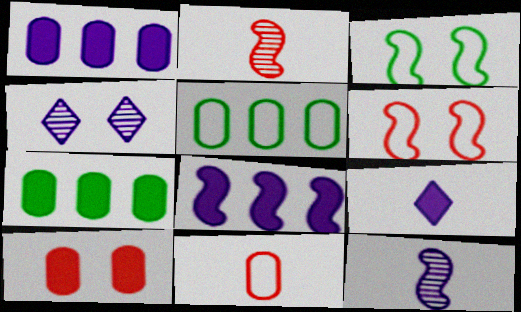[[2, 3, 8], 
[3, 4, 10]]